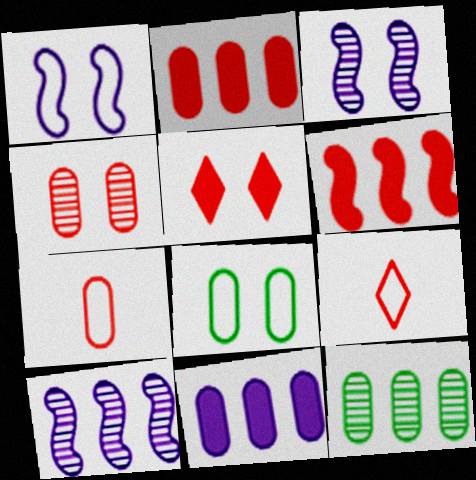[[2, 4, 7], 
[3, 5, 8], 
[4, 6, 9]]